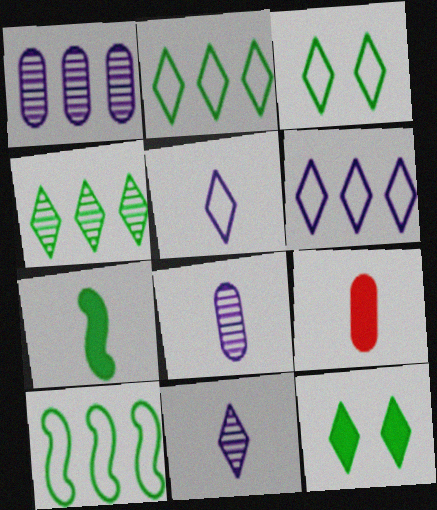[]